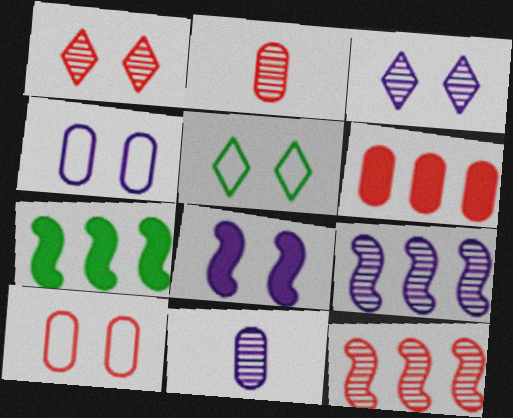[[1, 2, 12], 
[2, 6, 10], 
[3, 4, 8], 
[3, 9, 11]]